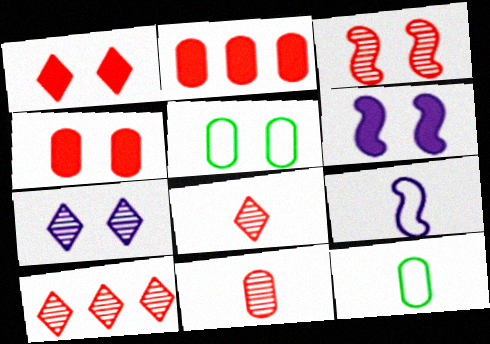[[3, 10, 11], 
[6, 10, 12]]